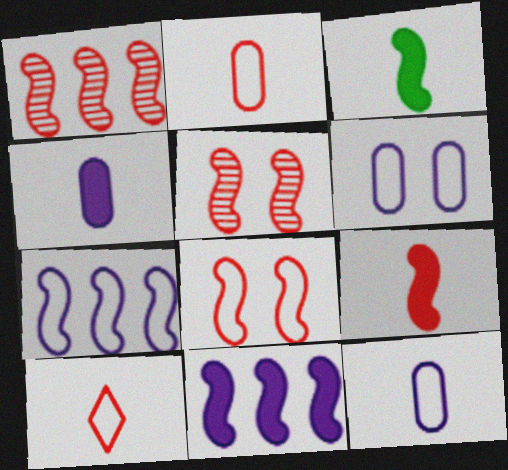[[1, 8, 9], 
[3, 5, 7]]